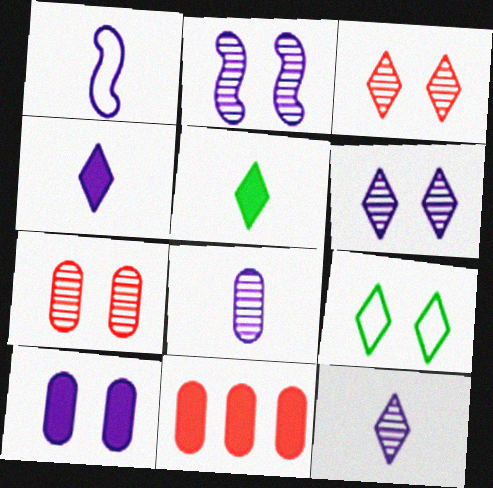[[1, 4, 8]]